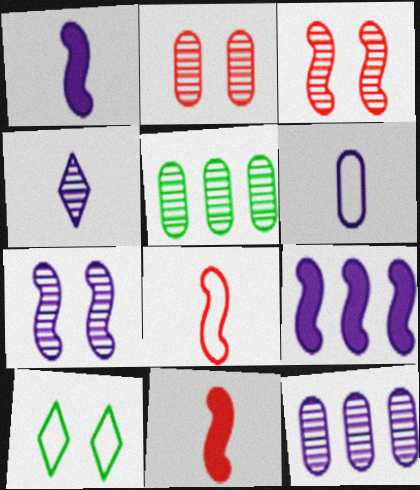[[1, 4, 6], 
[3, 4, 5], 
[4, 7, 12], 
[10, 11, 12]]